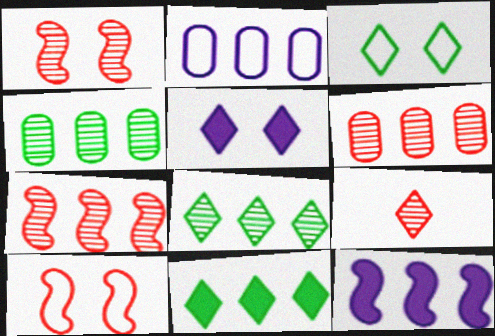[[1, 6, 9], 
[2, 7, 11]]